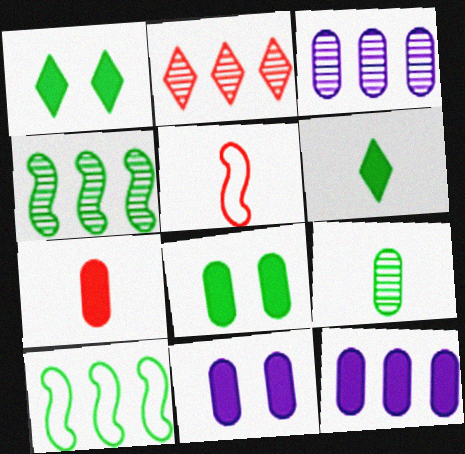[[1, 3, 5], 
[1, 9, 10], 
[2, 3, 4], 
[2, 10, 12], 
[7, 8, 12]]